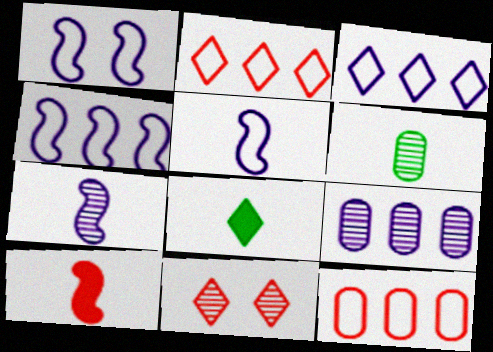[[1, 4, 5], 
[3, 8, 11], 
[10, 11, 12]]